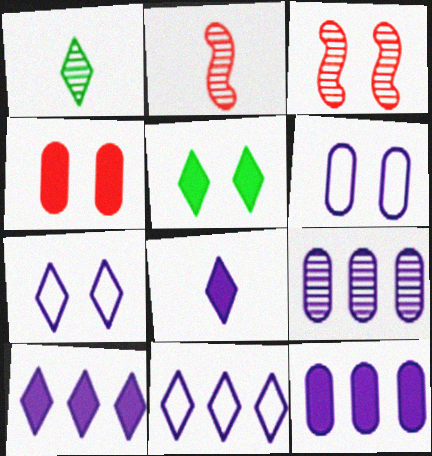[[1, 3, 9], 
[3, 5, 6]]